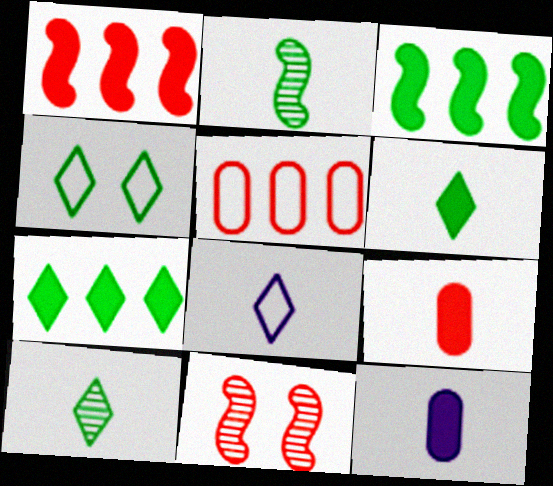[[2, 8, 9], 
[4, 7, 10]]